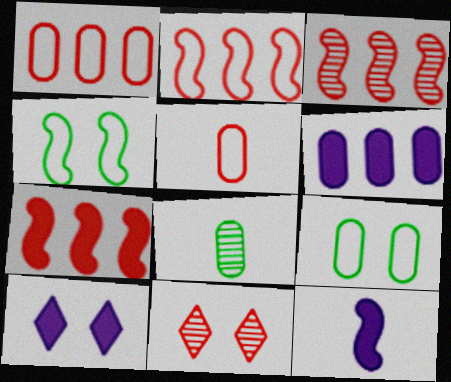[[2, 3, 7], 
[2, 8, 10], 
[3, 4, 12], 
[5, 7, 11], 
[6, 10, 12]]